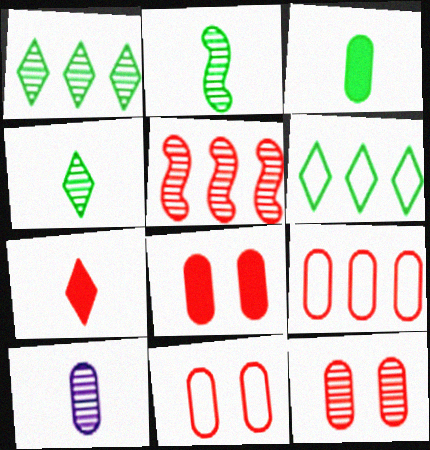[[5, 7, 11], 
[8, 11, 12]]